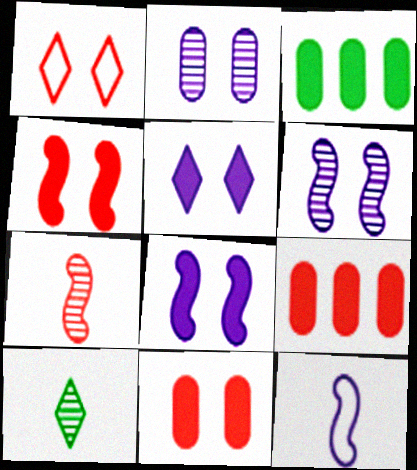[[1, 7, 9]]